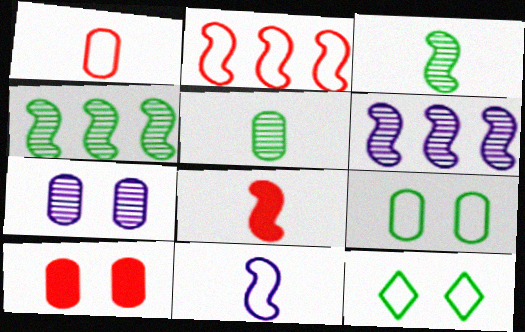[[3, 8, 11], 
[7, 9, 10]]